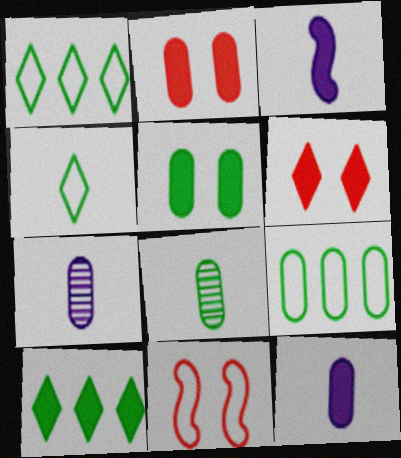[[2, 3, 10], 
[2, 7, 9], 
[5, 8, 9], 
[7, 10, 11]]